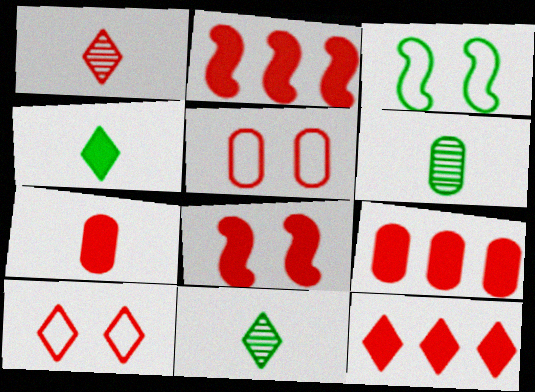[[1, 2, 5], 
[1, 10, 12], 
[2, 9, 12], 
[7, 8, 12]]